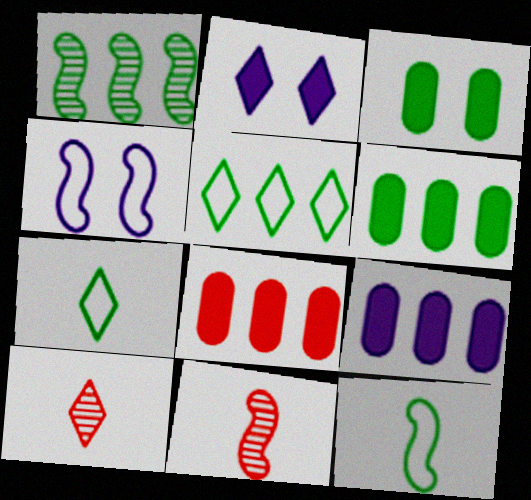[[1, 3, 7], 
[1, 5, 6], 
[2, 5, 10], 
[4, 6, 10], 
[6, 8, 9]]